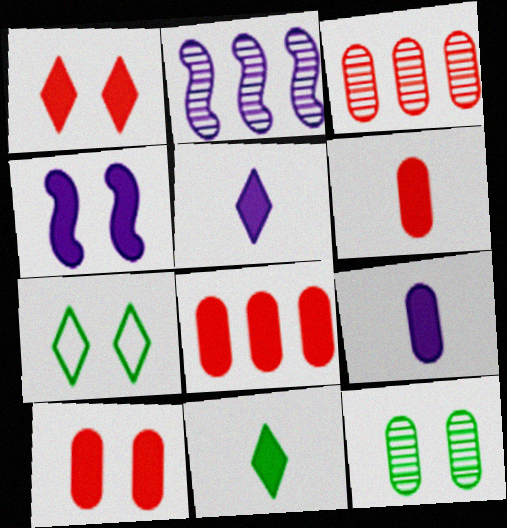[[2, 6, 7], 
[4, 8, 11], 
[6, 8, 10]]